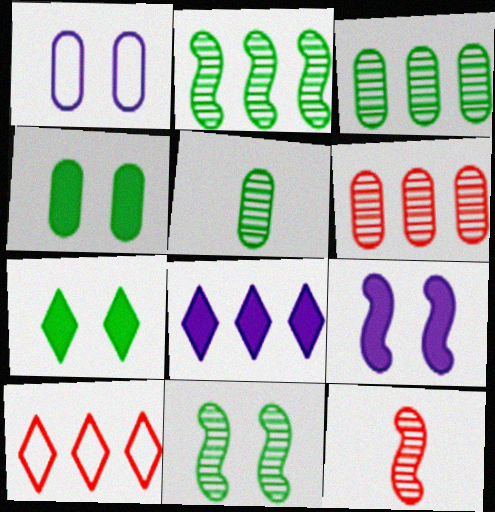[[5, 9, 10]]